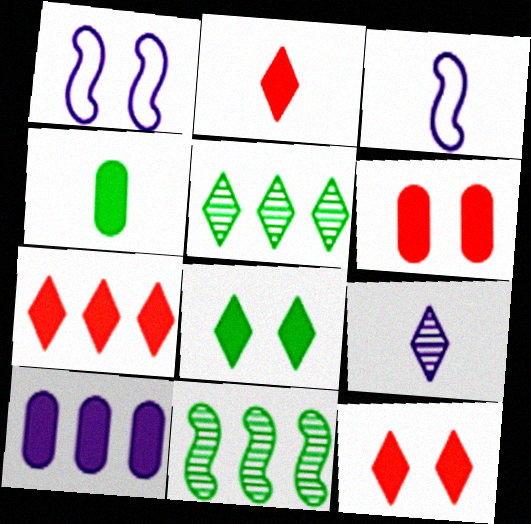[[1, 9, 10], 
[2, 7, 12], 
[3, 5, 6], 
[4, 6, 10]]